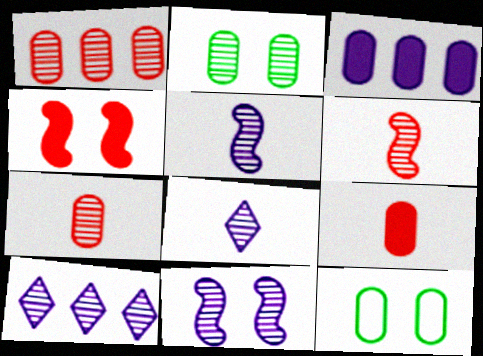[[2, 6, 10], 
[3, 7, 12]]